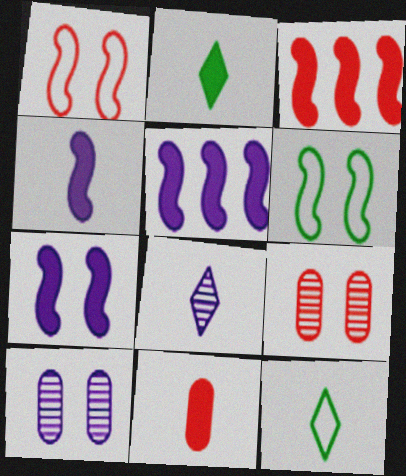[[2, 4, 11], 
[3, 10, 12], 
[4, 5, 7], 
[5, 9, 12]]